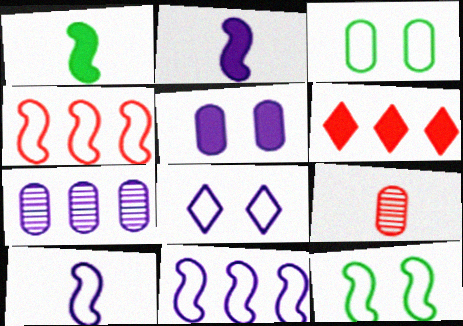[[1, 5, 6], 
[2, 7, 8], 
[4, 10, 12]]